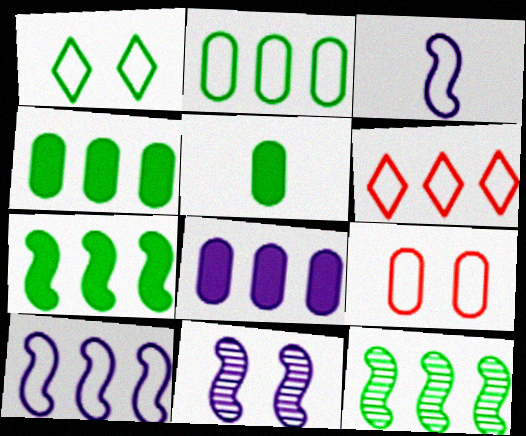[[1, 5, 12], 
[2, 6, 10], 
[5, 6, 11], 
[6, 8, 12]]